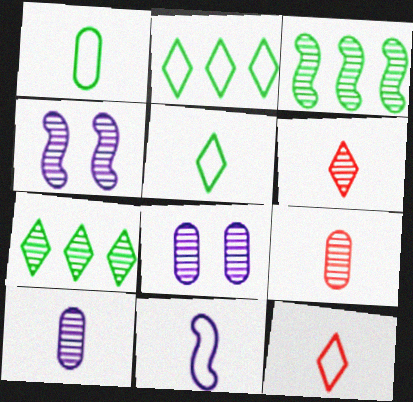[[1, 11, 12], 
[3, 6, 8], 
[4, 7, 9]]